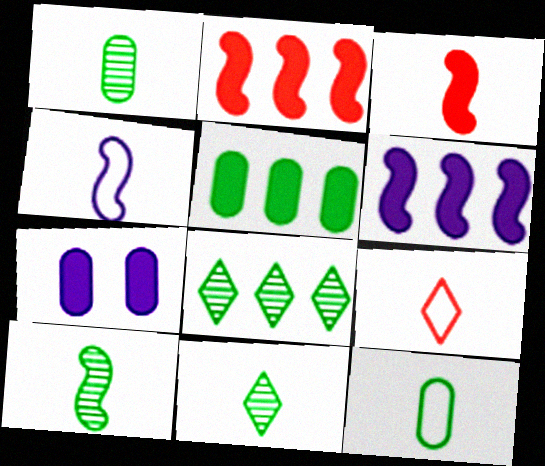[[1, 10, 11], 
[3, 4, 10], 
[4, 9, 12]]